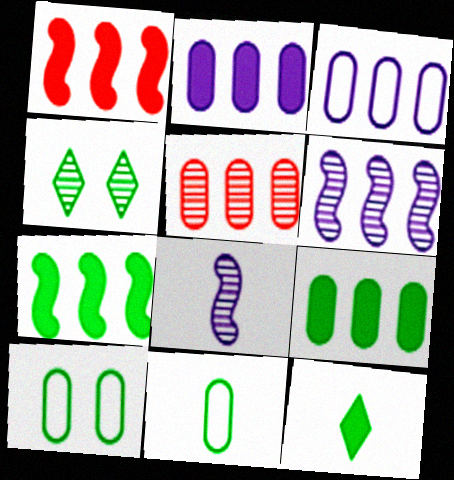[[3, 5, 9], 
[4, 5, 8], 
[4, 7, 11]]